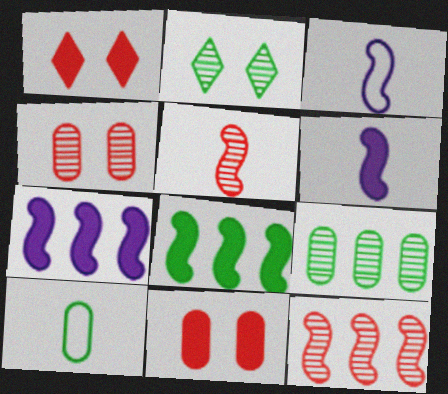[[1, 3, 9], 
[2, 8, 10]]